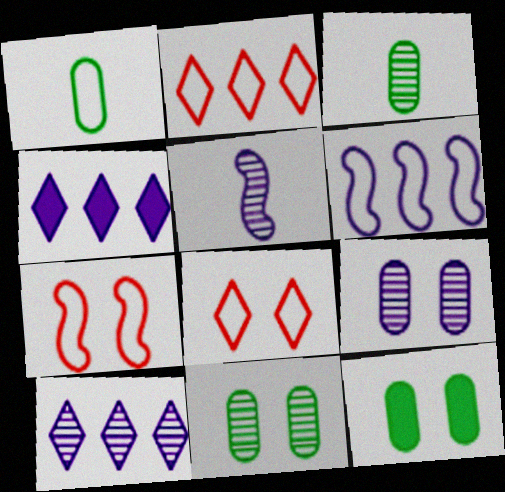[[1, 6, 8], 
[2, 5, 12], 
[3, 4, 7], 
[5, 9, 10]]